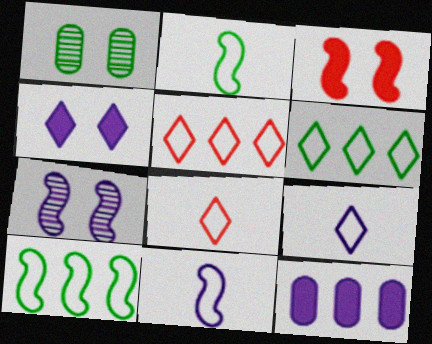[[7, 9, 12]]